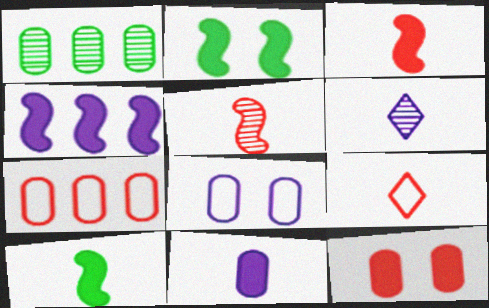[[2, 3, 4], 
[2, 6, 7], 
[4, 6, 8]]